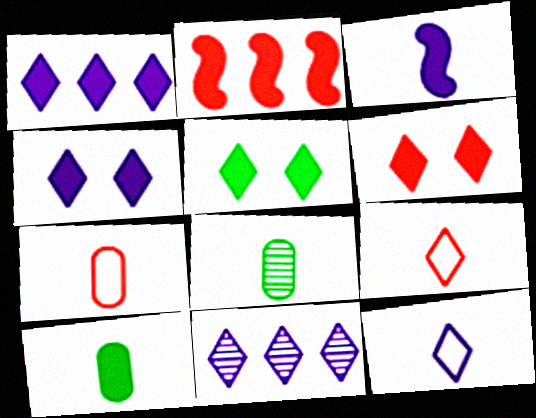[[2, 4, 10], 
[3, 8, 9], 
[4, 5, 6], 
[4, 11, 12], 
[5, 9, 11]]